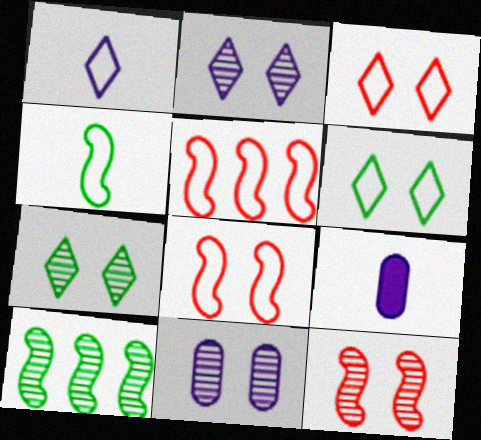[[3, 9, 10], 
[5, 7, 9], 
[7, 11, 12]]